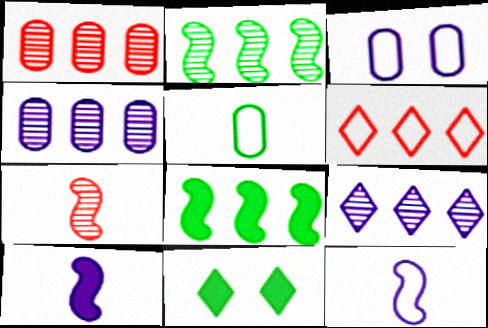[[1, 2, 9], 
[1, 11, 12], 
[2, 5, 11], 
[3, 9, 10], 
[4, 6, 8]]